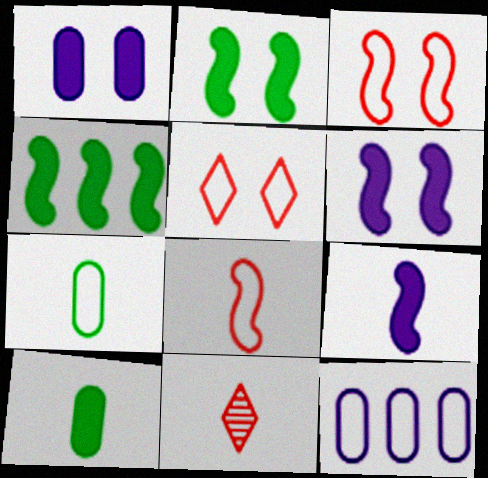[[2, 11, 12], 
[7, 9, 11]]